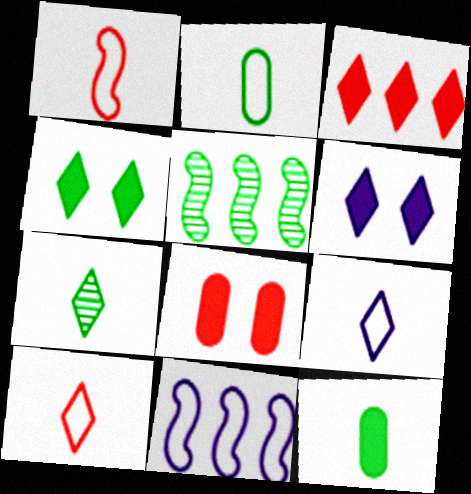[[1, 2, 9], 
[2, 4, 5], 
[5, 8, 9], 
[7, 8, 11]]